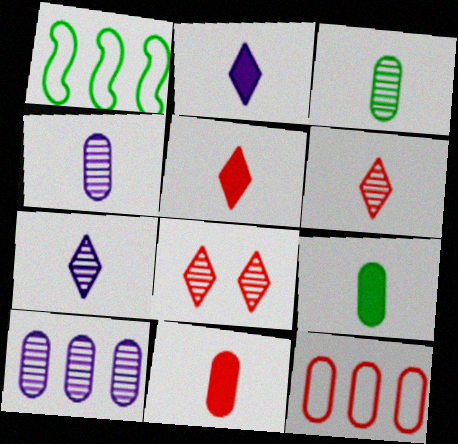[]